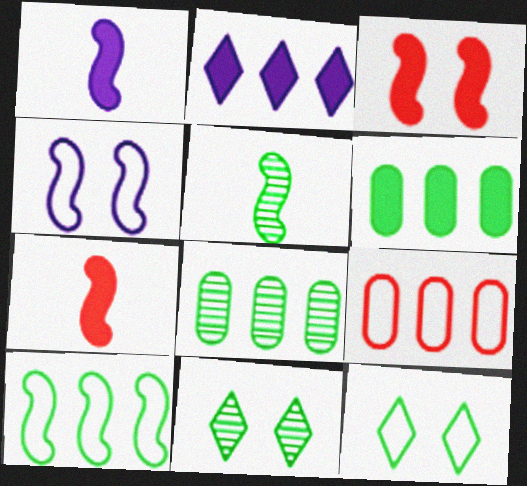[[1, 9, 11], 
[5, 6, 12], 
[5, 8, 11]]